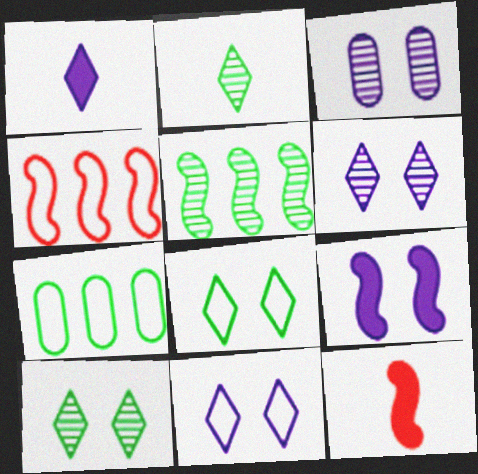[[3, 9, 11], 
[6, 7, 12]]